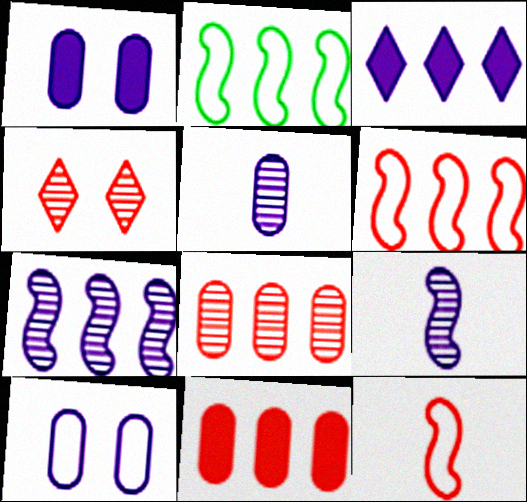[[2, 3, 8], 
[3, 9, 10], 
[4, 11, 12]]